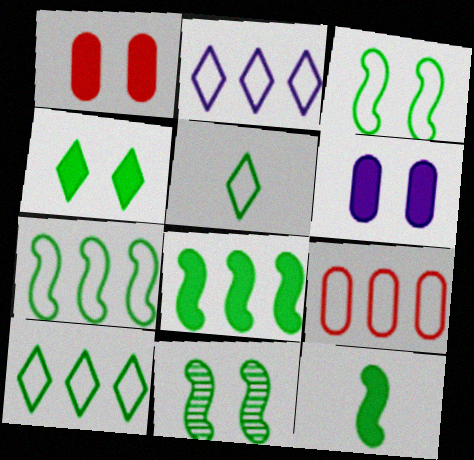[[2, 7, 9], 
[7, 11, 12]]